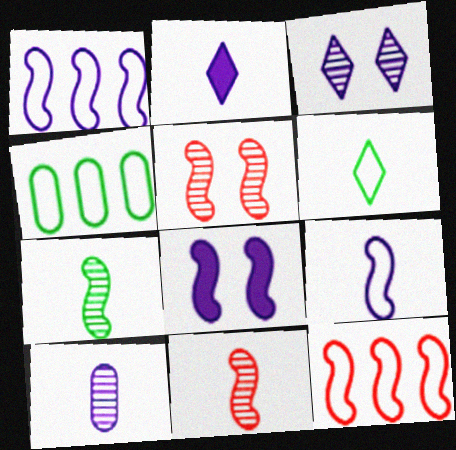[[2, 4, 5], 
[2, 9, 10], 
[7, 8, 12]]